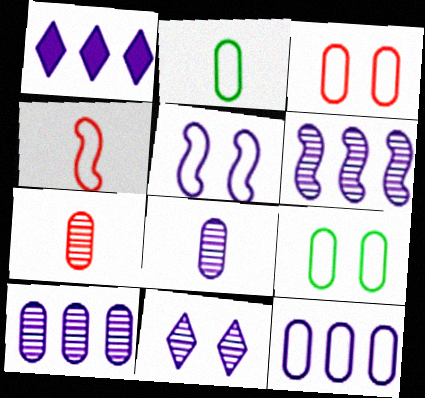[[1, 5, 8], 
[1, 6, 12], 
[2, 3, 12], 
[6, 8, 11]]